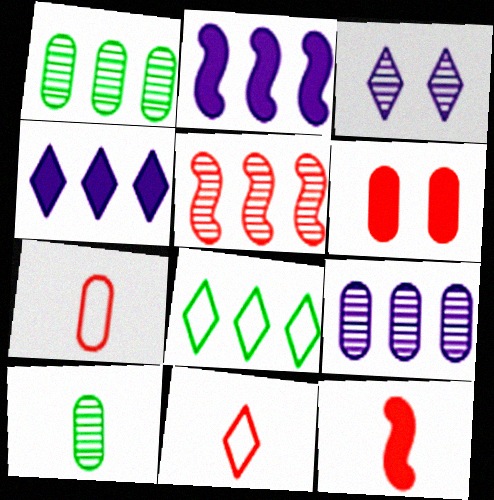[[3, 5, 10], 
[5, 6, 11]]